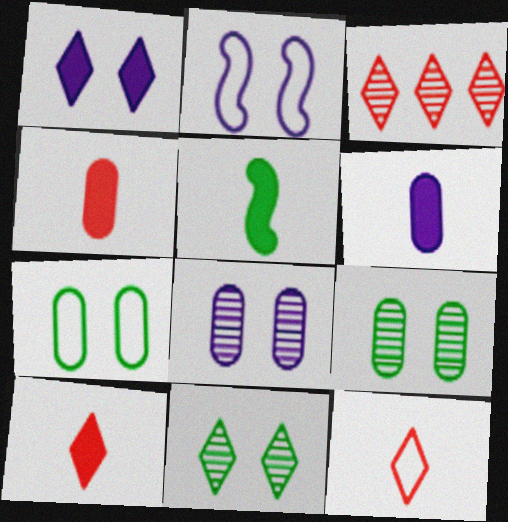[[1, 2, 8], 
[5, 6, 10]]